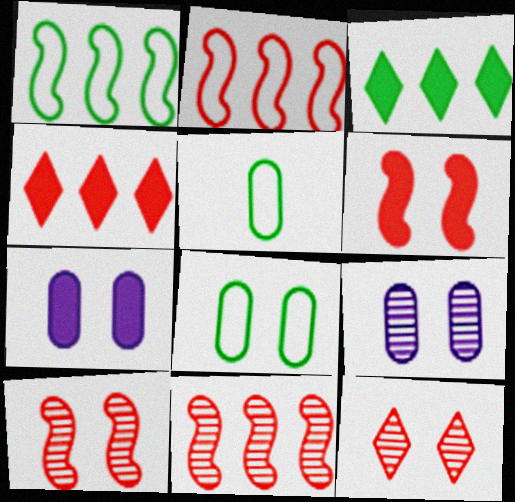[]